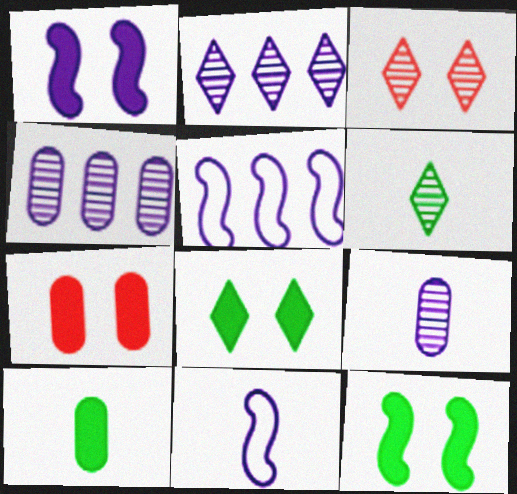[[1, 7, 8], 
[2, 3, 6], 
[3, 5, 10], 
[5, 6, 7]]